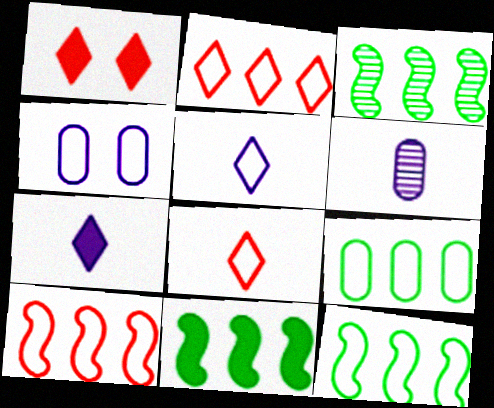[[1, 6, 12], 
[3, 11, 12], 
[4, 8, 12]]